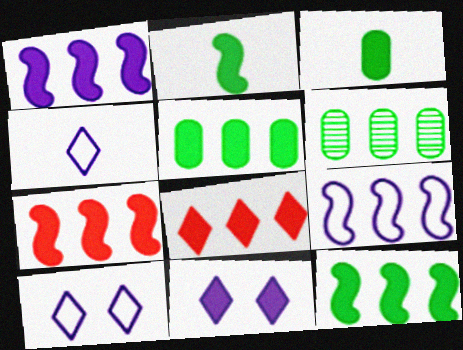[[1, 5, 8], 
[1, 7, 12], 
[3, 7, 11], 
[6, 8, 9]]